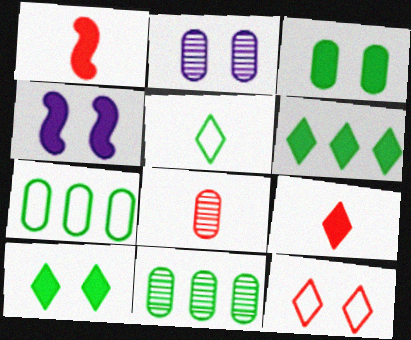[[2, 8, 11]]